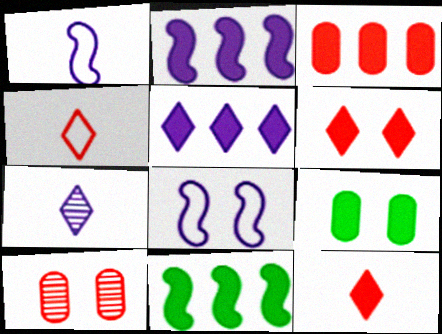[[2, 9, 12], 
[3, 5, 11]]